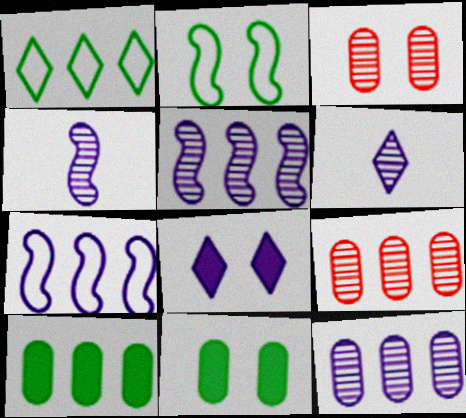[[2, 3, 8]]